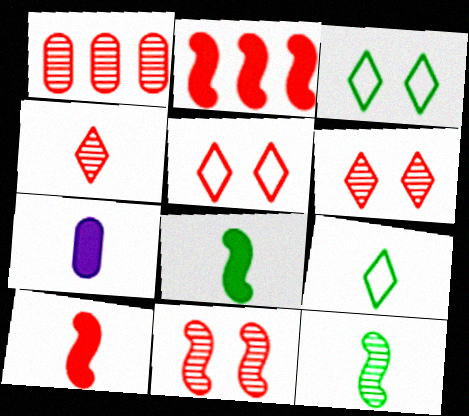[[1, 4, 11], 
[1, 5, 10]]